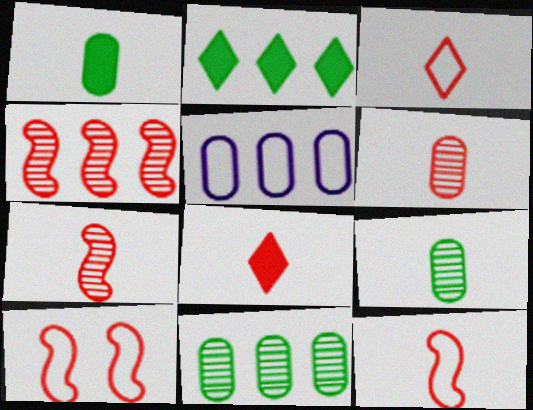[[2, 4, 5], 
[6, 8, 12]]